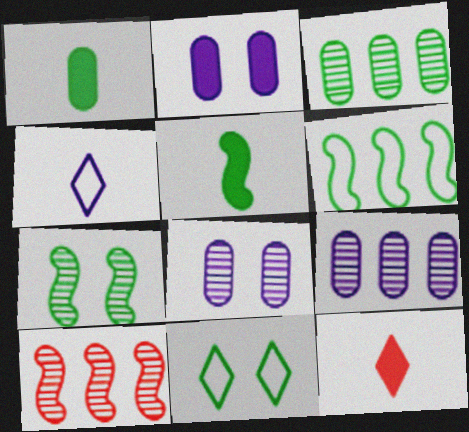[[3, 5, 11], 
[5, 6, 7], 
[6, 8, 12]]